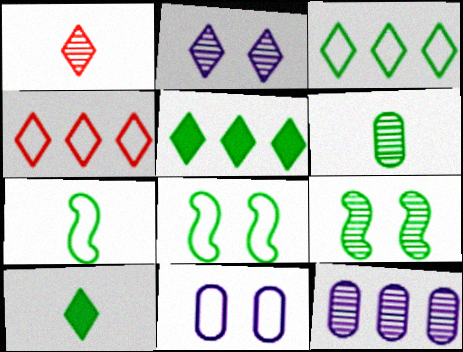[[1, 9, 12], 
[2, 4, 10], 
[4, 7, 11], 
[5, 6, 8], 
[6, 7, 10]]